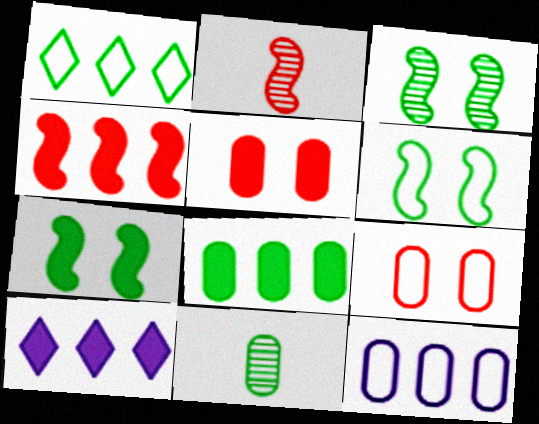[[1, 7, 11], 
[3, 6, 7], 
[4, 8, 10], 
[5, 11, 12]]